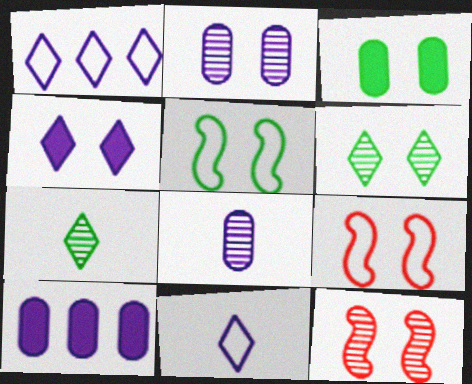[[2, 6, 12], 
[3, 5, 6], 
[7, 9, 10]]